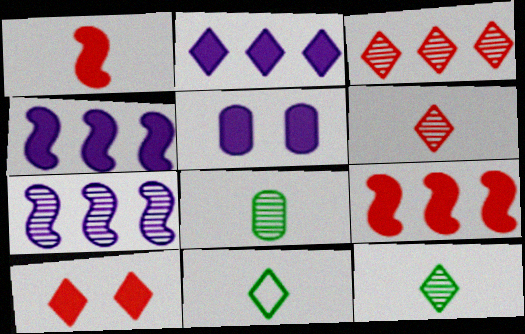[]